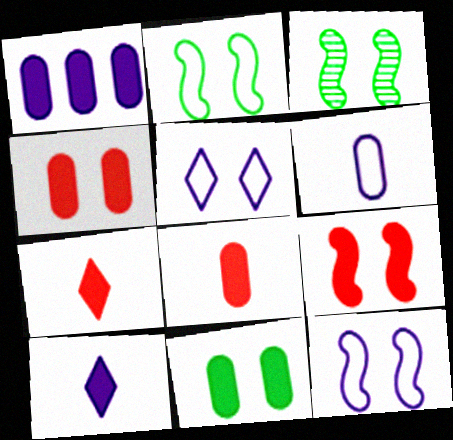[[1, 8, 11], 
[3, 4, 5], 
[3, 9, 12]]